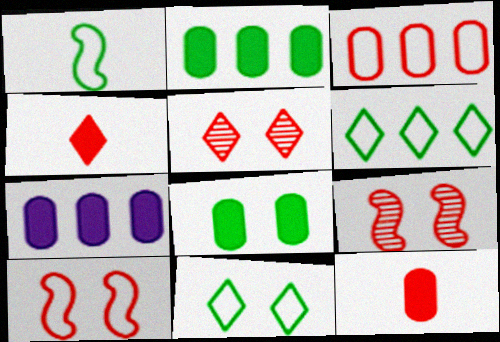[[1, 5, 7], 
[3, 4, 9], 
[7, 8, 12]]